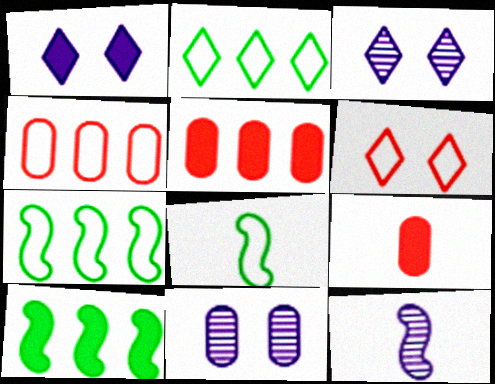[[1, 9, 10], 
[3, 5, 8], 
[3, 7, 9]]